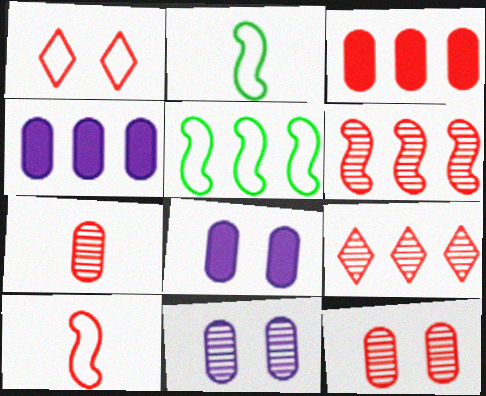[[2, 8, 9], 
[4, 5, 9]]